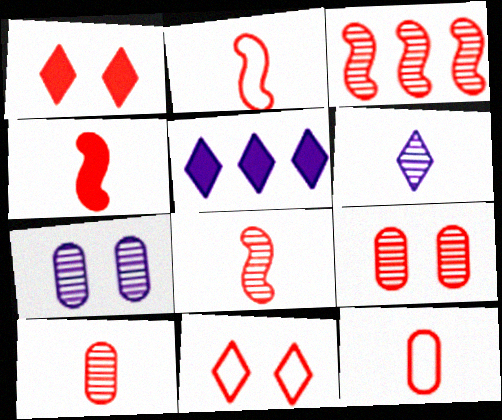[[1, 3, 12], 
[2, 4, 8]]